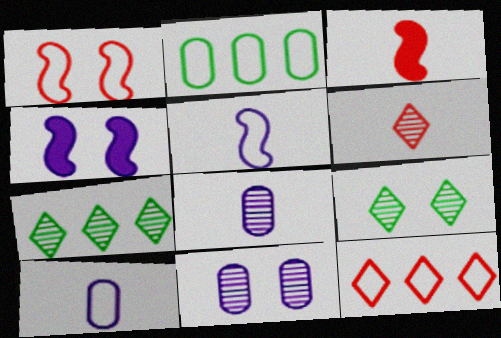[[2, 4, 6]]